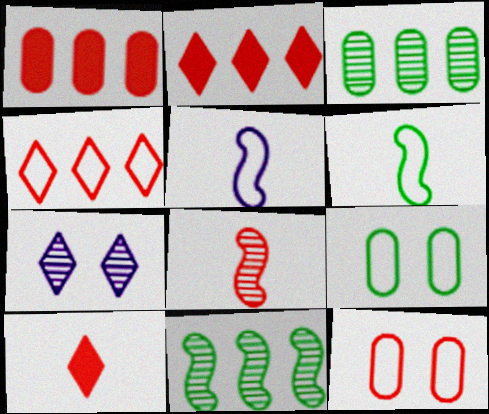[[1, 6, 7], 
[2, 8, 12], 
[3, 7, 8], 
[4, 5, 9]]